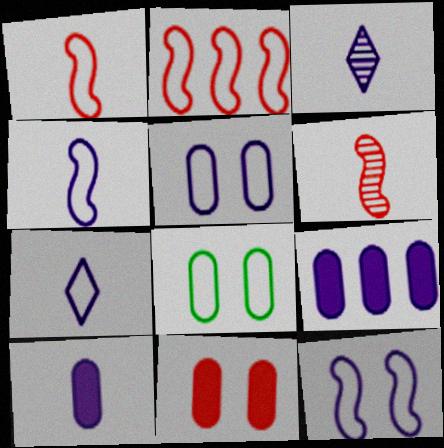[[2, 7, 8], 
[3, 4, 10], 
[3, 9, 12]]